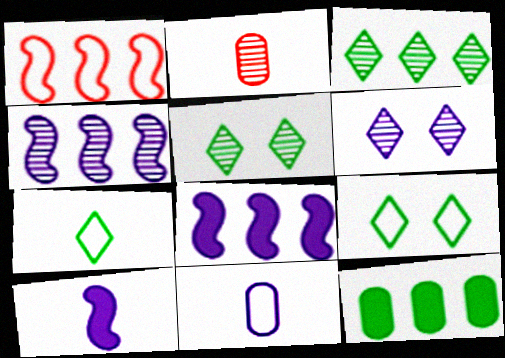[[1, 9, 11], 
[2, 4, 5], 
[2, 7, 10], 
[2, 8, 9], 
[6, 8, 11]]